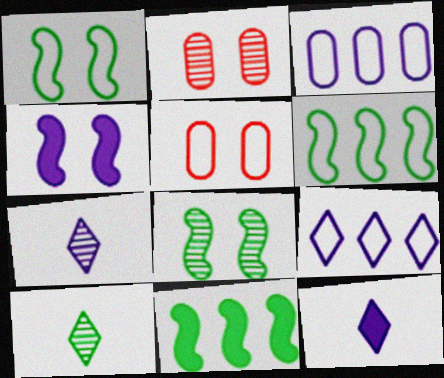[[2, 6, 12], 
[3, 4, 7], 
[5, 7, 11]]